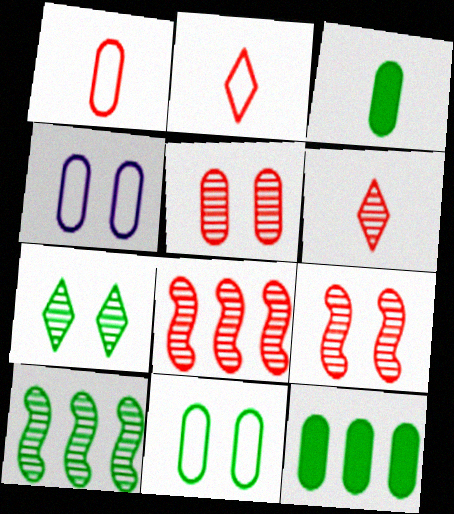[[5, 6, 8]]